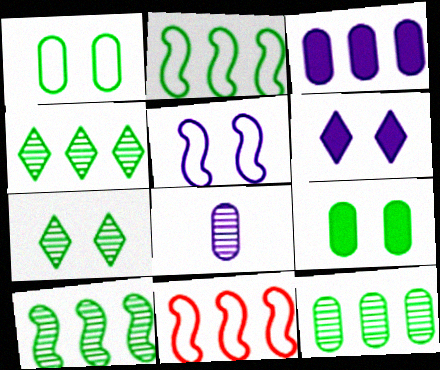[[3, 4, 11], 
[4, 10, 12]]